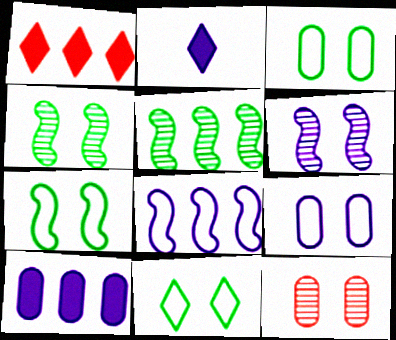[[3, 7, 11]]